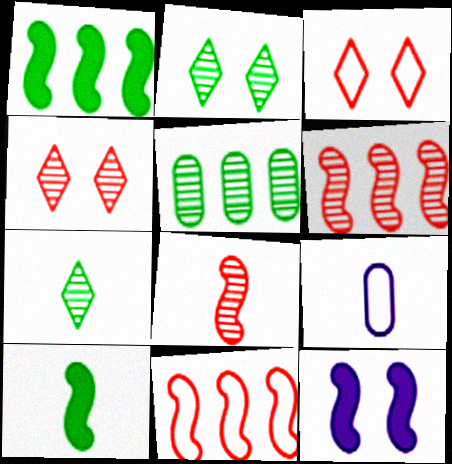[[1, 4, 9]]